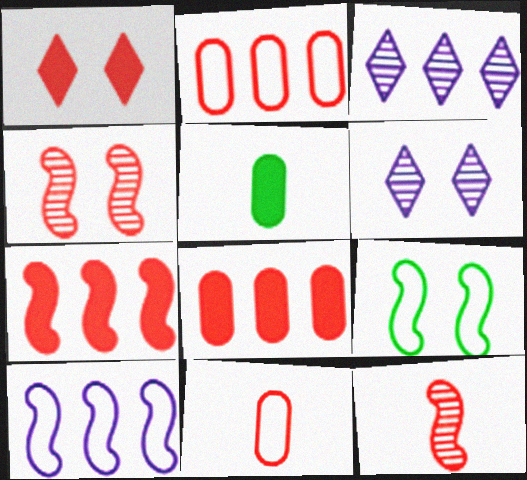[[1, 2, 12]]